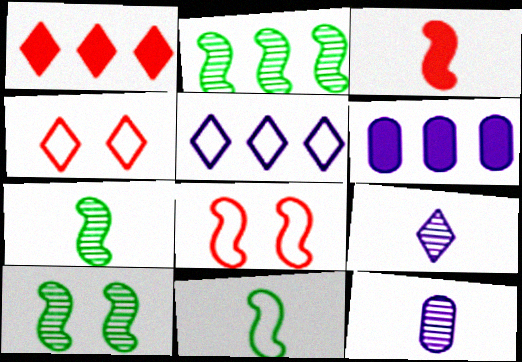[[2, 7, 10], 
[4, 6, 7]]